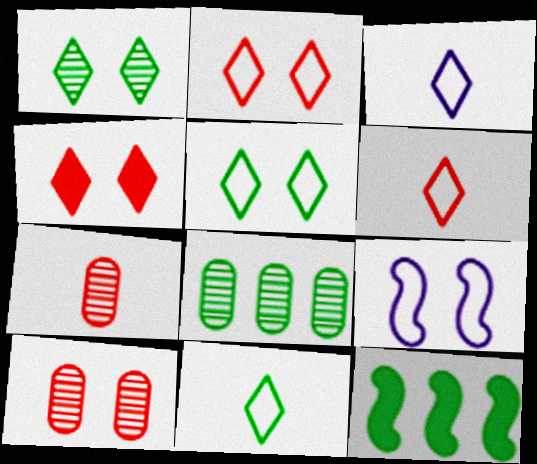[[3, 6, 11], 
[3, 10, 12]]